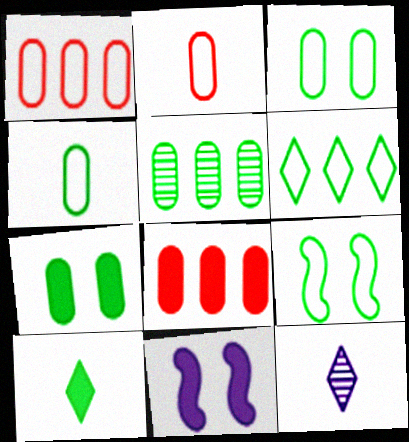[[4, 5, 7], 
[4, 6, 9], 
[5, 9, 10], 
[8, 9, 12], 
[8, 10, 11]]